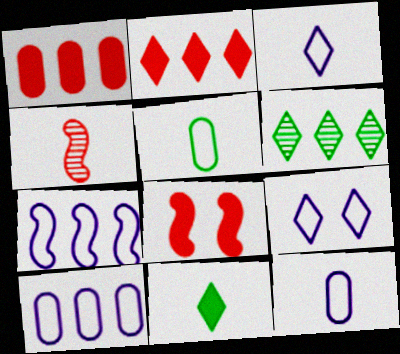[[1, 6, 7], 
[4, 11, 12], 
[6, 8, 12], 
[7, 9, 12]]